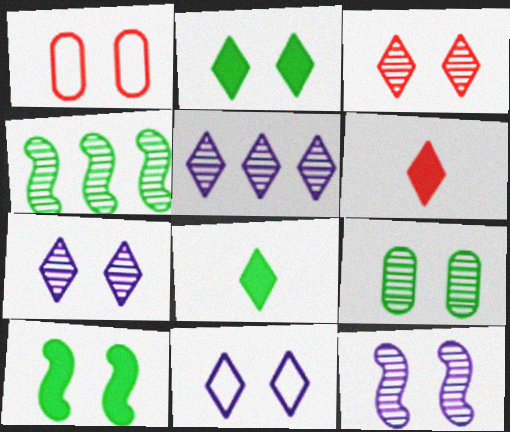[[1, 2, 12], 
[1, 7, 10], 
[2, 3, 11], 
[3, 9, 12]]